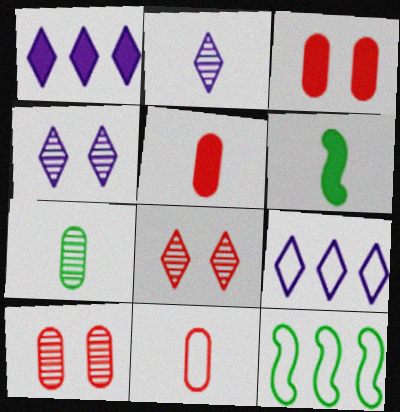[[1, 3, 6], 
[2, 3, 12], 
[2, 6, 11], 
[4, 5, 12], 
[6, 9, 10]]